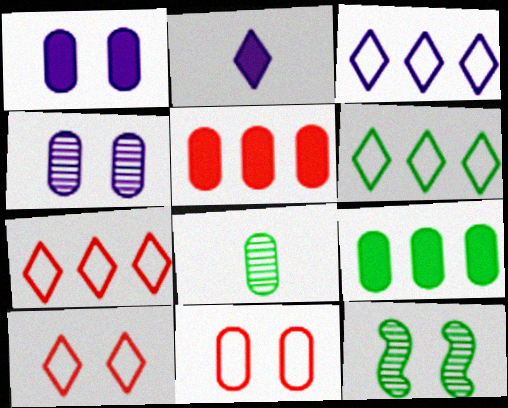[[1, 10, 12], 
[3, 6, 7]]